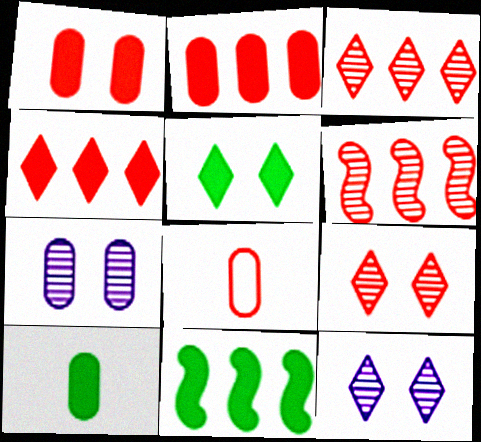[[5, 10, 11], 
[8, 11, 12]]